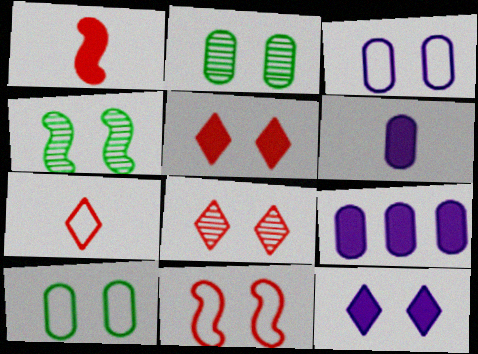[[2, 11, 12], 
[3, 4, 5], 
[4, 7, 9]]